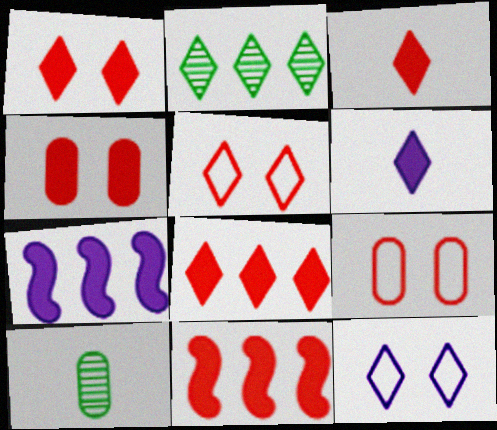[[1, 3, 8], 
[2, 3, 12], 
[2, 5, 6], 
[3, 4, 11], 
[5, 7, 10], 
[10, 11, 12]]